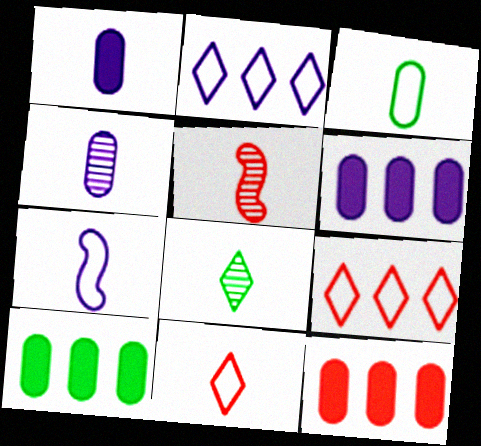[[3, 7, 11], 
[4, 5, 8], 
[6, 10, 12]]